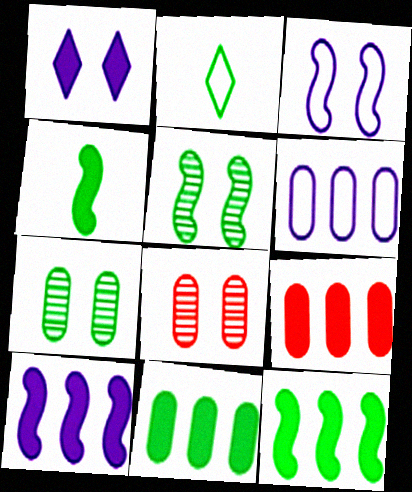[[1, 4, 9], 
[2, 5, 11], 
[2, 7, 12], 
[2, 8, 10]]